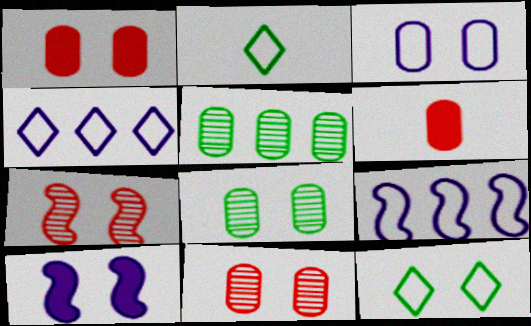[[1, 3, 8], 
[3, 5, 6], 
[10, 11, 12]]